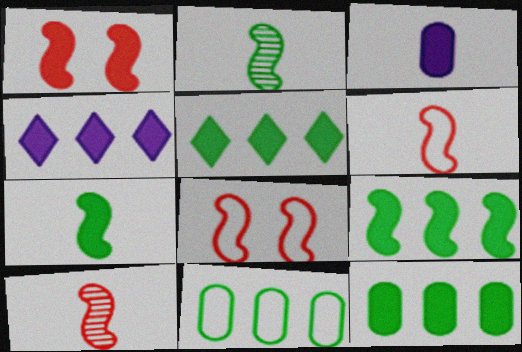[[1, 3, 5], 
[5, 9, 12]]